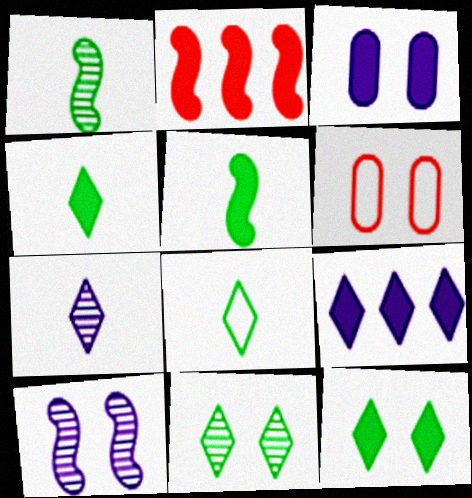[[1, 6, 9], 
[2, 3, 4], 
[6, 10, 12]]